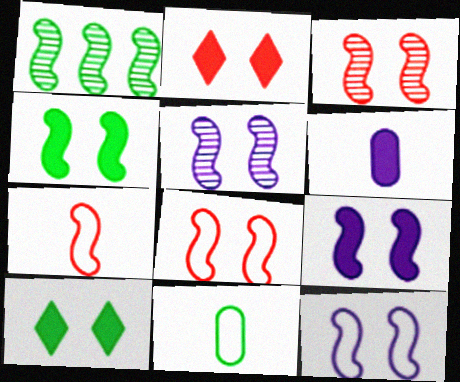[[1, 7, 9], 
[1, 10, 11], 
[3, 4, 12], 
[4, 5, 8], 
[5, 9, 12]]